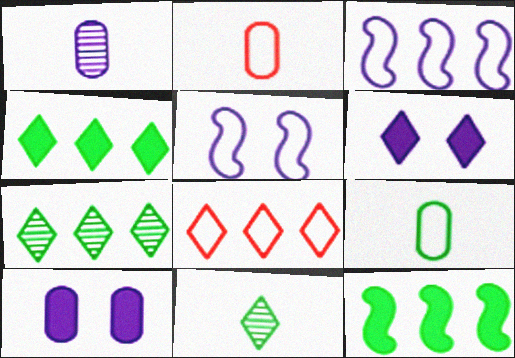[[1, 3, 6], 
[5, 8, 9], 
[6, 8, 11]]